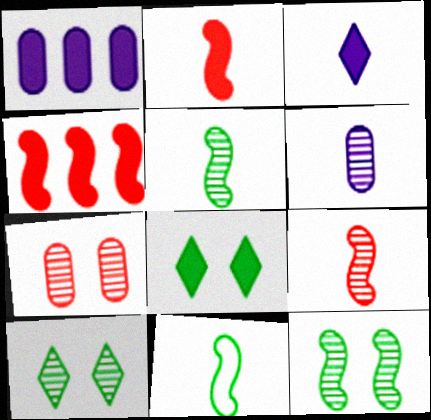[[1, 2, 8]]